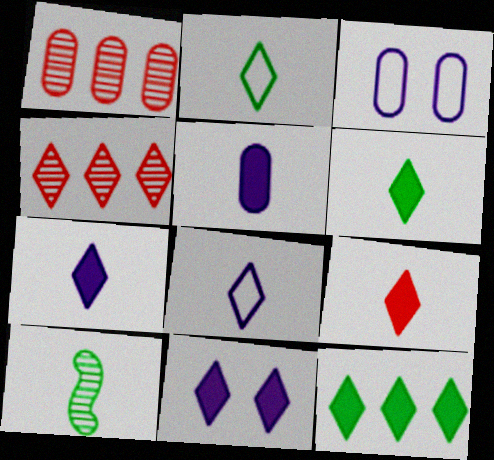[[2, 4, 11], 
[6, 7, 9], 
[9, 11, 12]]